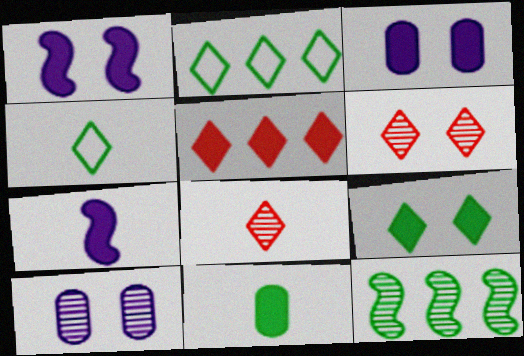[[1, 5, 11], 
[8, 10, 12]]